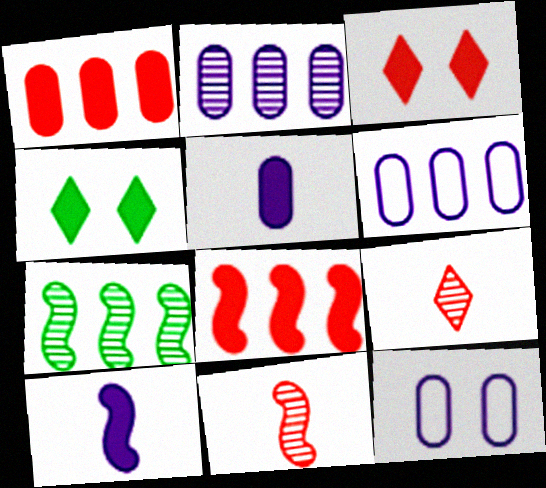[[1, 4, 10], 
[2, 5, 12], 
[4, 5, 8], 
[4, 6, 11]]